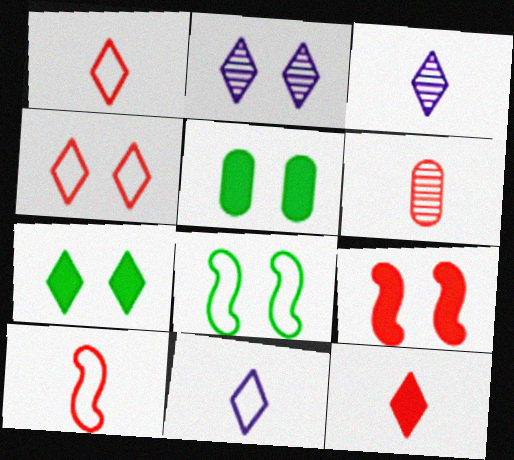[[2, 4, 7], 
[6, 10, 12]]